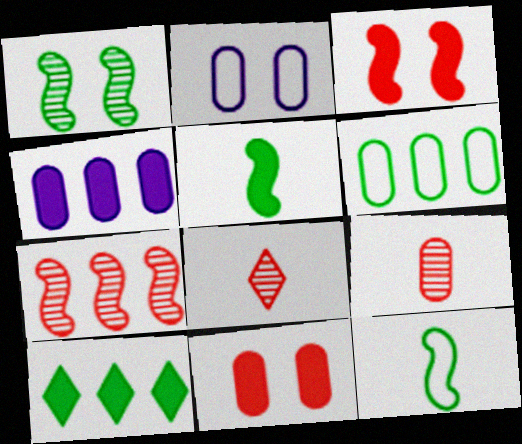[]